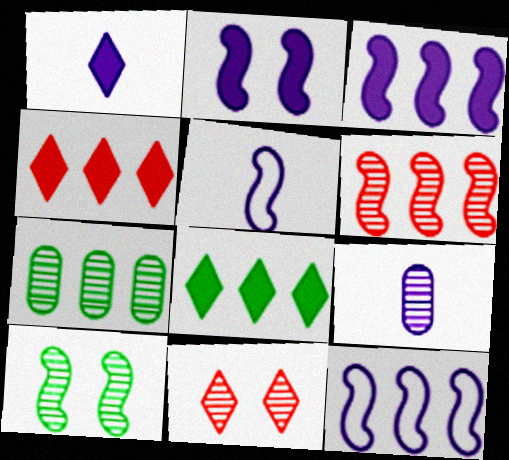[[1, 5, 9], 
[4, 7, 12]]